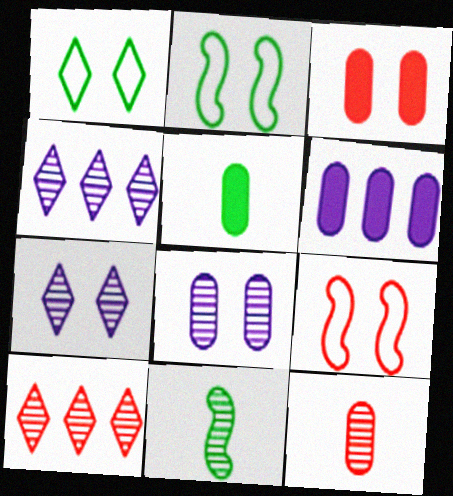[[2, 3, 7], 
[3, 5, 6], 
[4, 5, 9], 
[8, 10, 11]]